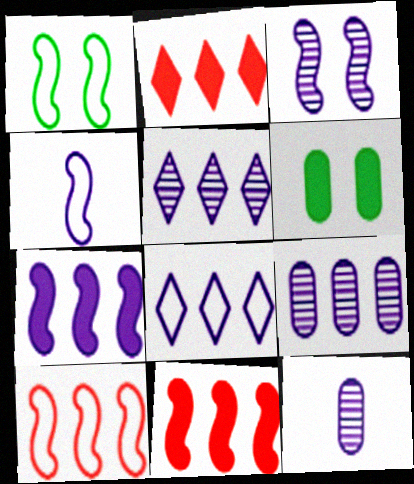[[1, 2, 12], 
[1, 4, 10], 
[3, 4, 7], 
[3, 5, 12], 
[7, 8, 9]]